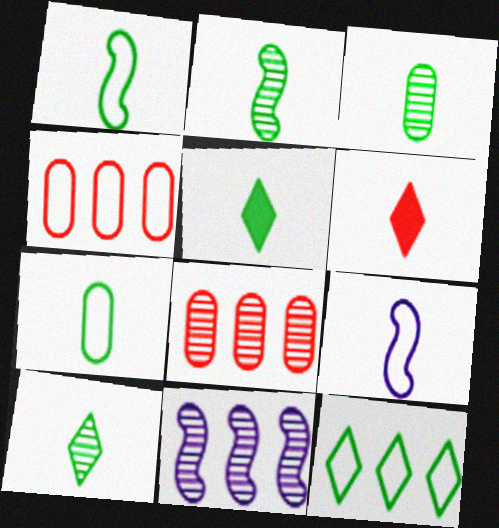[[1, 3, 5], 
[2, 3, 10], 
[2, 5, 7], 
[3, 6, 9]]